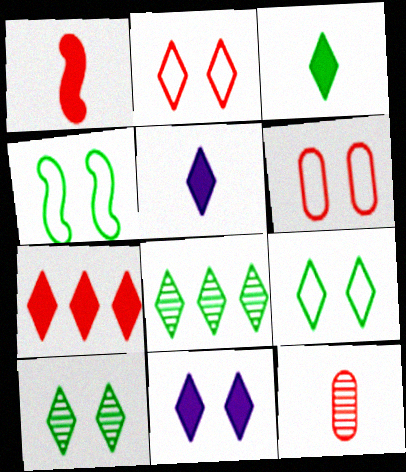[[2, 5, 8], 
[2, 10, 11], 
[3, 7, 11], 
[3, 8, 9]]